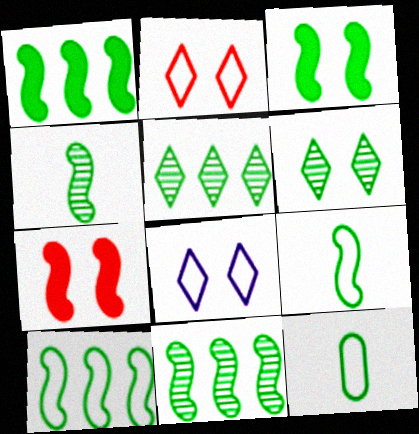[[1, 6, 12], 
[1, 10, 11], 
[3, 4, 10], 
[3, 5, 12], 
[3, 9, 11]]